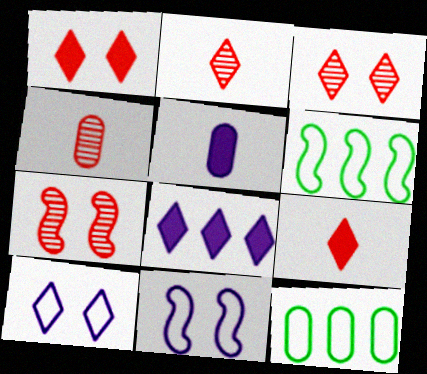[[3, 5, 6]]